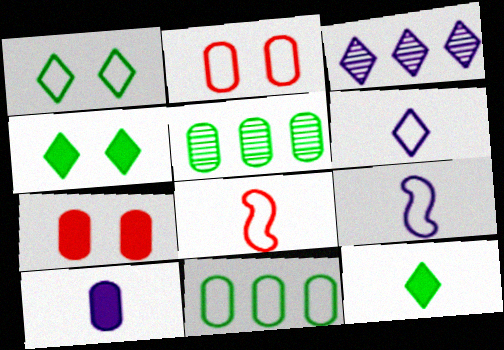[[2, 5, 10]]